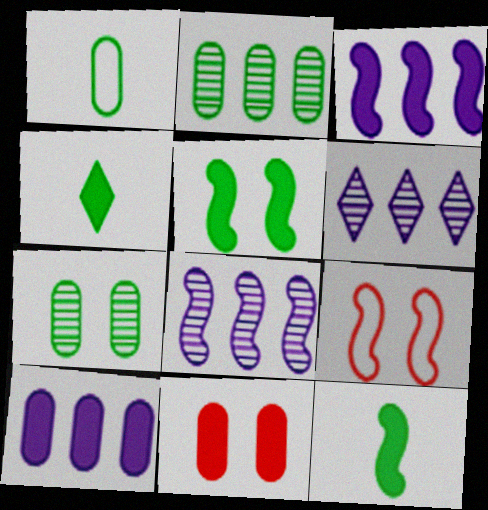[[3, 4, 11], 
[8, 9, 12]]